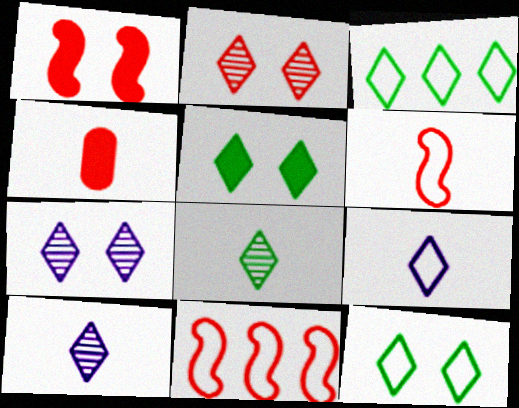[[2, 4, 11], 
[3, 5, 8]]